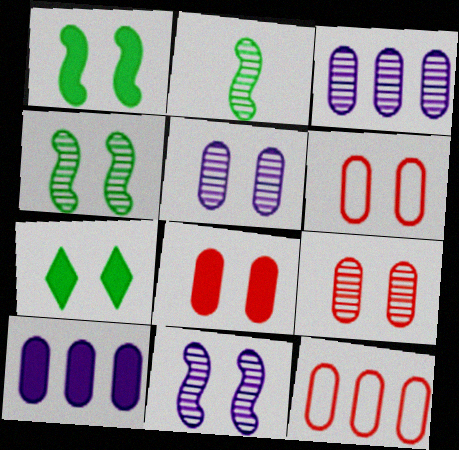[[6, 7, 11], 
[6, 8, 9]]